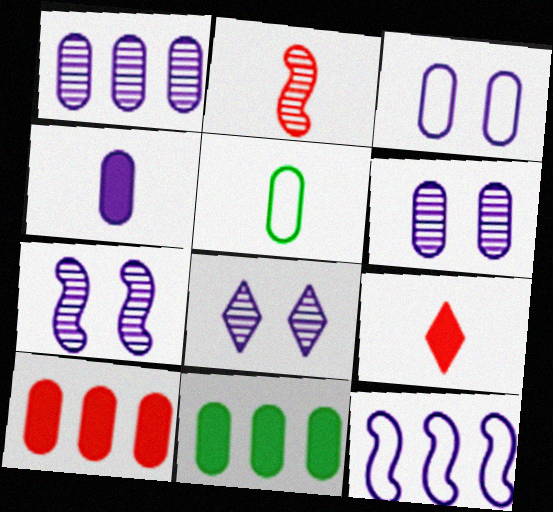[[1, 3, 4], 
[4, 8, 12], 
[5, 6, 10], 
[6, 7, 8]]